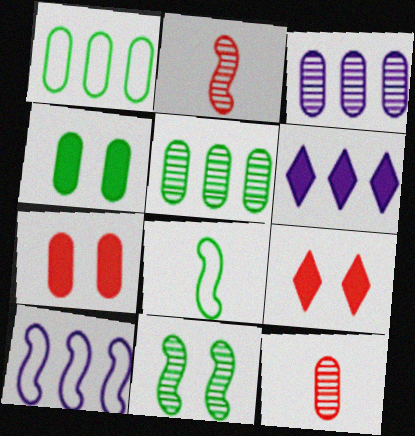[[3, 6, 10], 
[3, 8, 9]]